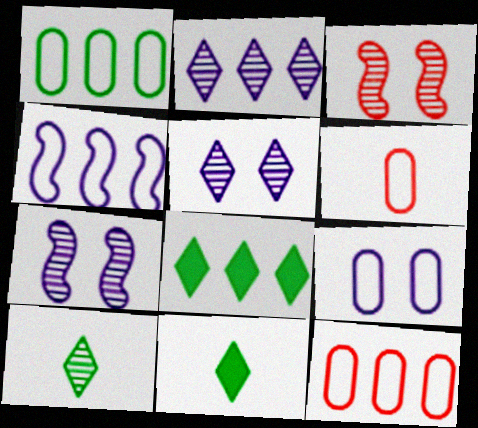[[1, 6, 9], 
[6, 7, 8], 
[7, 11, 12]]